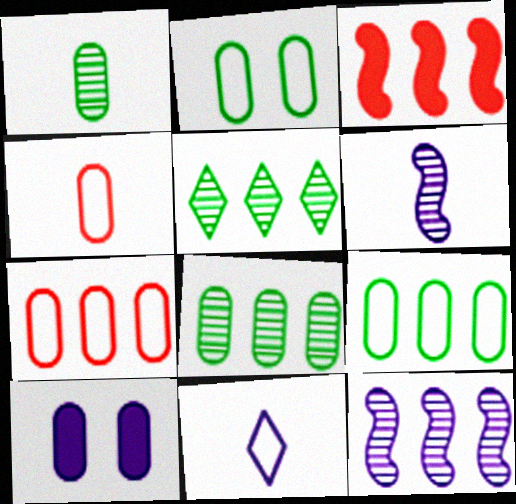[[1, 7, 10], 
[4, 8, 10], 
[10, 11, 12]]